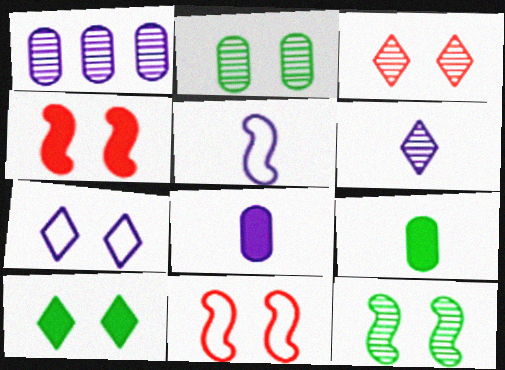[[2, 4, 7], 
[3, 7, 10], 
[5, 6, 8]]